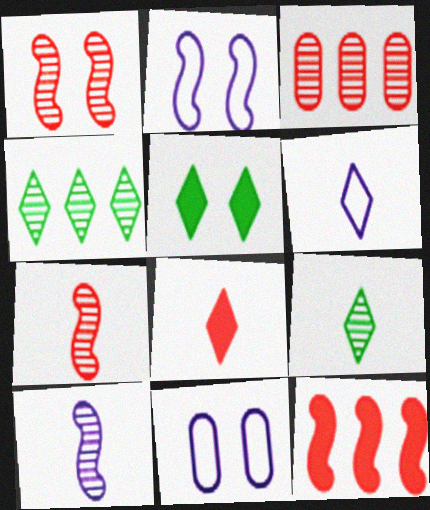[[1, 5, 11], 
[6, 8, 9], 
[9, 11, 12]]